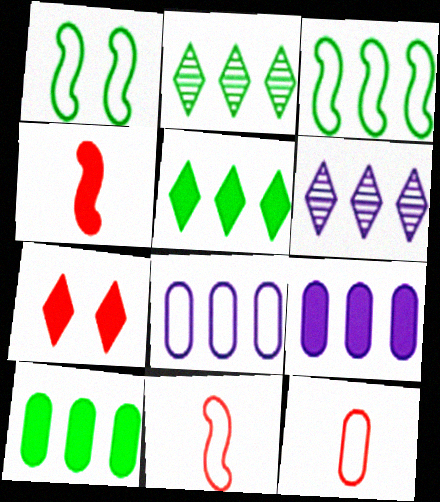[[2, 3, 10]]